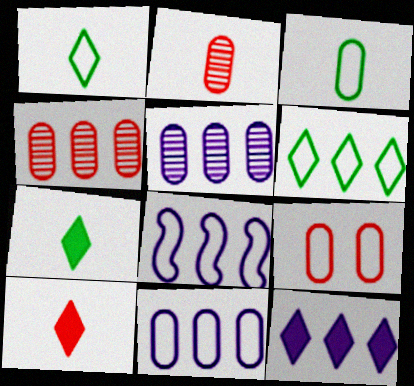[[1, 8, 9], 
[3, 9, 11], 
[5, 8, 12]]